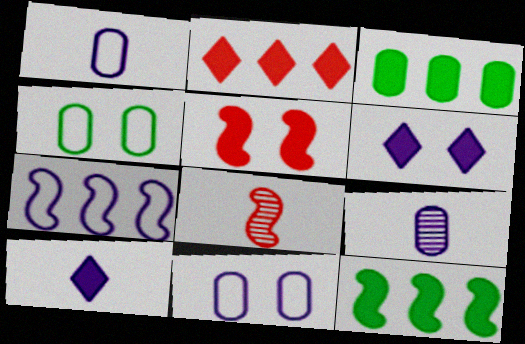[[3, 5, 10], 
[6, 7, 9]]